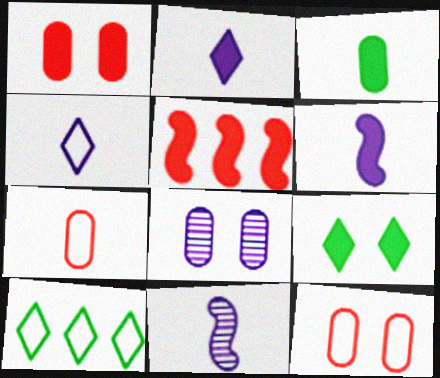[[1, 10, 11]]